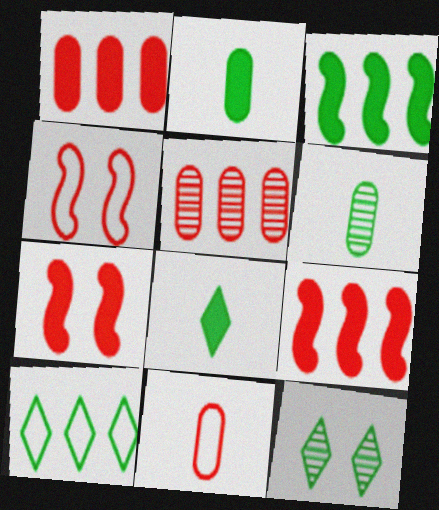[[8, 10, 12]]